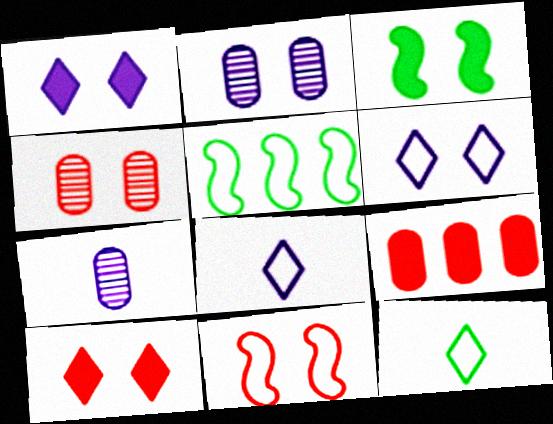[[3, 4, 6], 
[4, 10, 11], 
[5, 7, 10]]